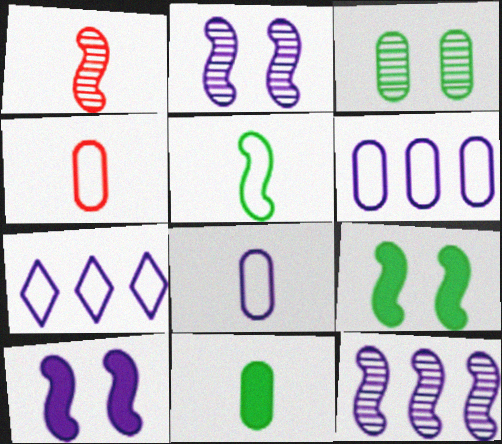[]